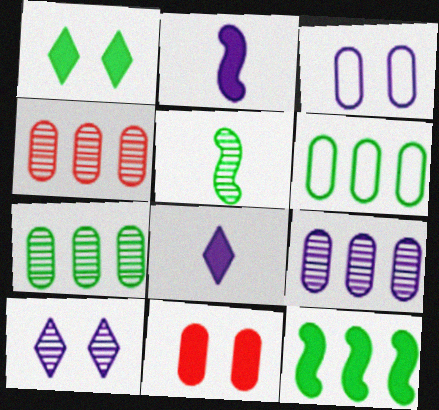[[1, 5, 6], 
[4, 5, 10], 
[4, 7, 9], 
[8, 11, 12]]